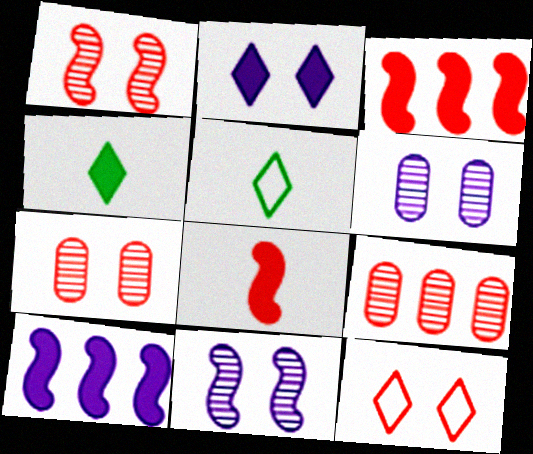[[3, 5, 6], 
[5, 7, 10], 
[8, 9, 12]]